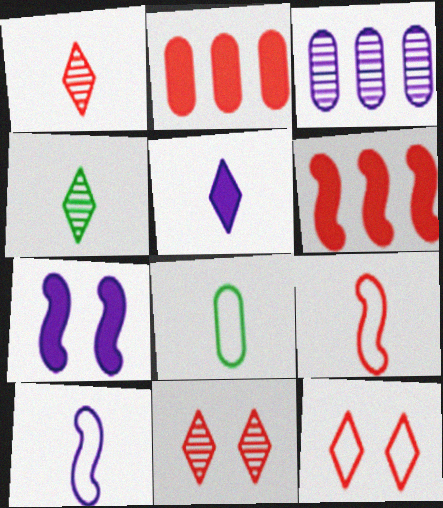[[2, 9, 11]]